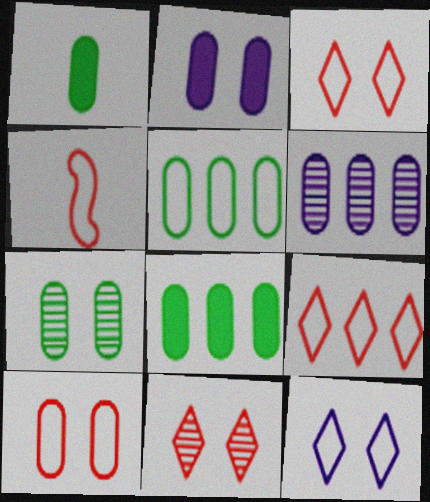[[1, 5, 7], 
[1, 6, 10], 
[2, 7, 10], 
[4, 5, 12], 
[4, 9, 10]]